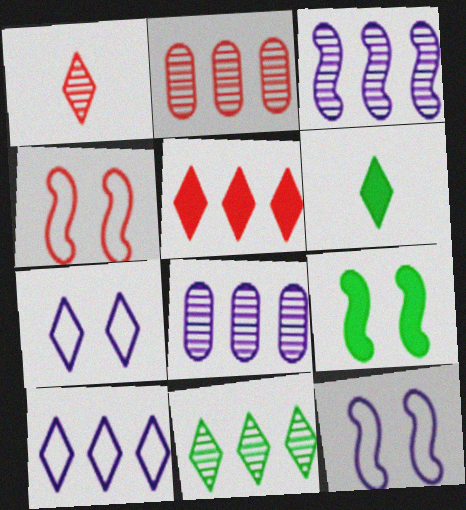[[2, 3, 11], 
[2, 6, 12], 
[4, 6, 8], 
[5, 10, 11]]